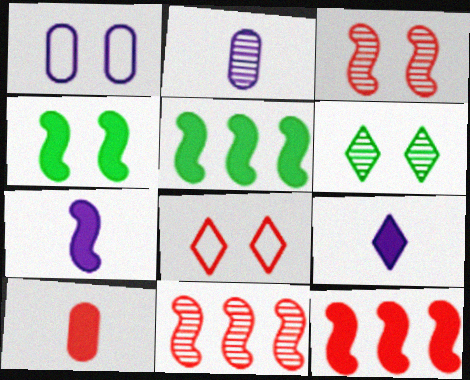[[2, 5, 8], 
[2, 6, 11], 
[4, 7, 12], 
[8, 10, 11]]